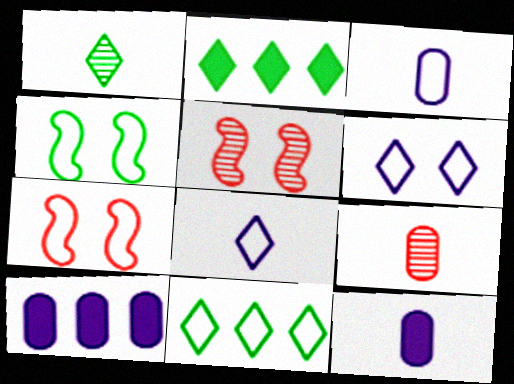[[1, 7, 10], 
[2, 3, 5], 
[3, 7, 11], 
[5, 11, 12]]